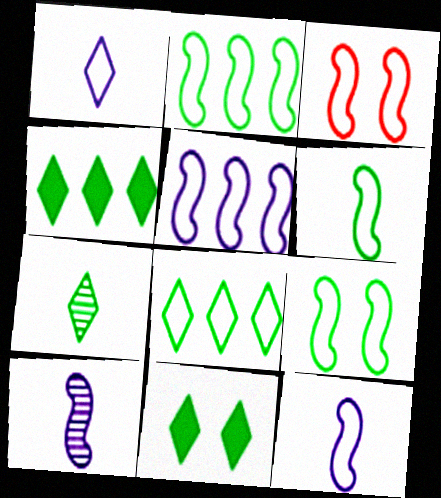[[2, 3, 12], 
[2, 6, 9], 
[3, 5, 6], 
[7, 8, 11]]